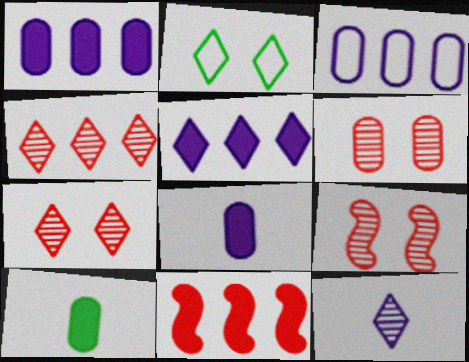[[3, 6, 10], 
[6, 7, 9]]